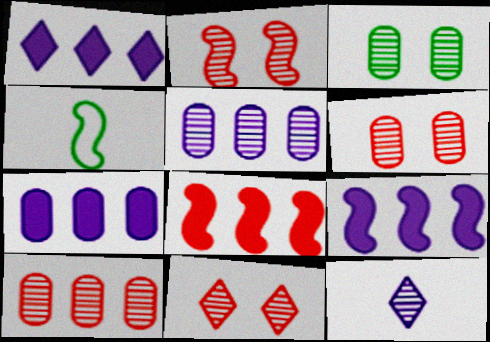[[1, 4, 6], 
[1, 7, 9], 
[2, 4, 9], 
[2, 6, 11], 
[4, 7, 11]]